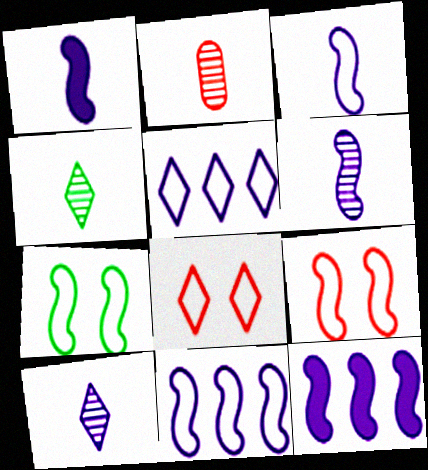[[1, 3, 6], 
[2, 4, 6]]